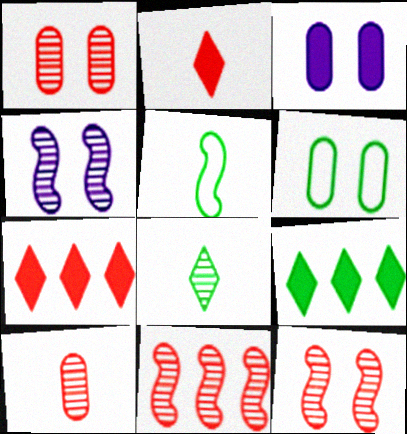[[1, 3, 6]]